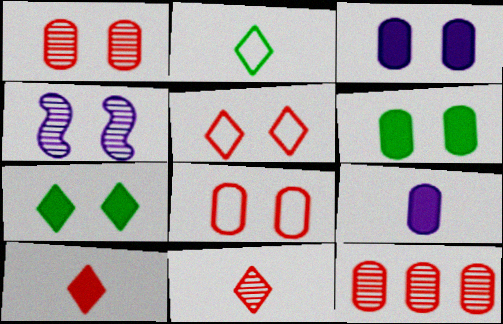[[4, 5, 6], 
[4, 7, 8]]